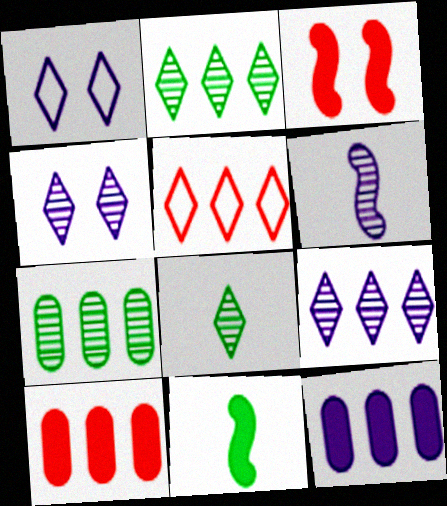[[1, 6, 12]]